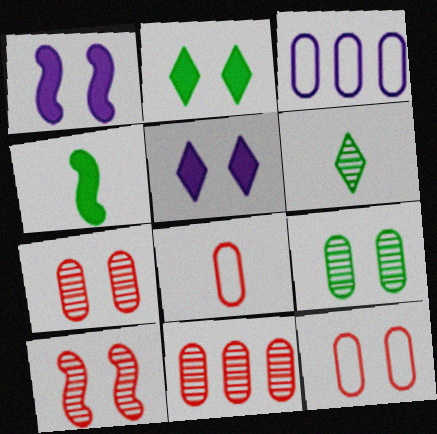[]